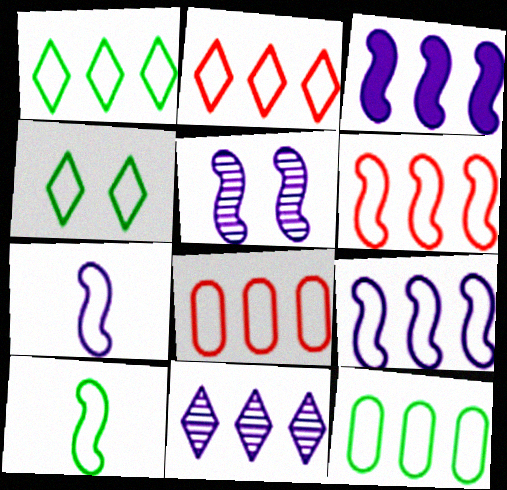[[1, 8, 9], 
[2, 6, 8], 
[2, 9, 12], 
[3, 5, 7], 
[4, 7, 8], 
[4, 10, 12]]